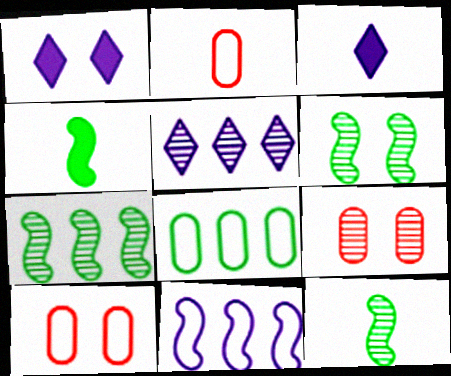[[1, 2, 7], 
[1, 6, 10], 
[2, 3, 12], 
[3, 7, 10], 
[4, 5, 10], 
[5, 9, 12], 
[6, 7, 12]]